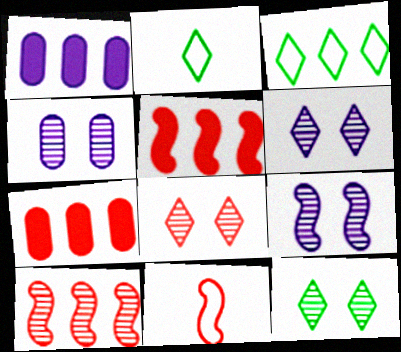[[1, 3, 10], 
[1, 11, 12], 
[2, 4, 5], 
[2, 7, 9], 
[4, 6, 9], 
[6, 8, 12], 
[7, 8, 11]]